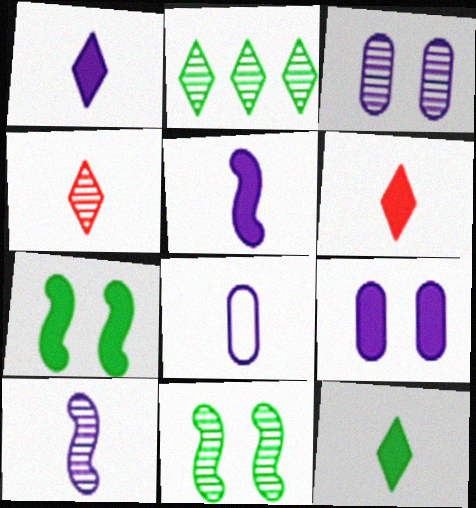[[1, 6, 12], 
[1, 8, 10]]